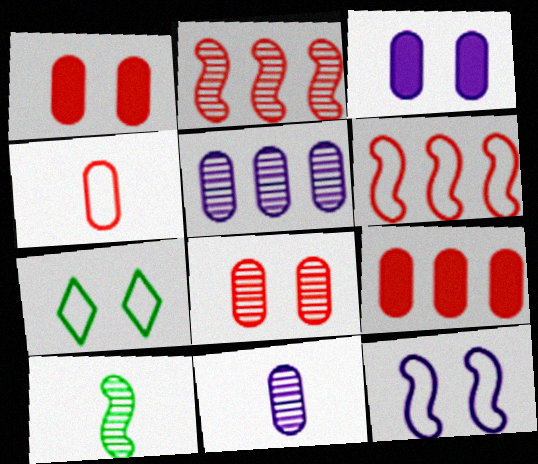[[4, 8, 9]]